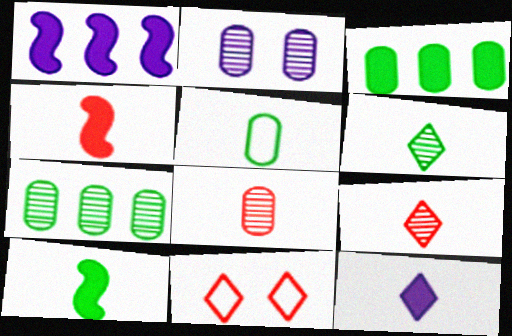[[2, 7, 8], 
[5, 6, 10]]